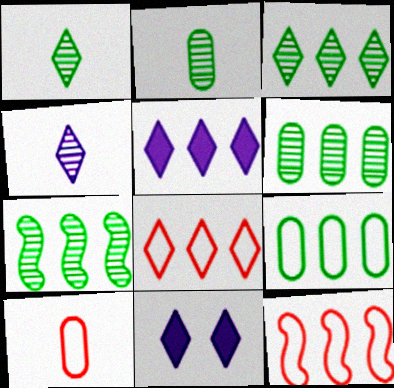[[1, 8, 11], 
[2, 11, 12], 
[3, 5, 8], 
[3, 6, 7], 
[5, 6, 12], 
[7, 10, 11]]